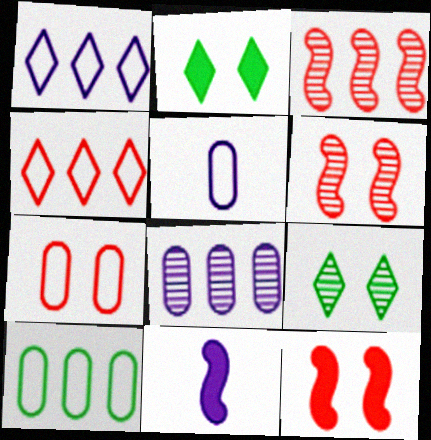[[2, 3, 5], 
[5, 7, 10]]